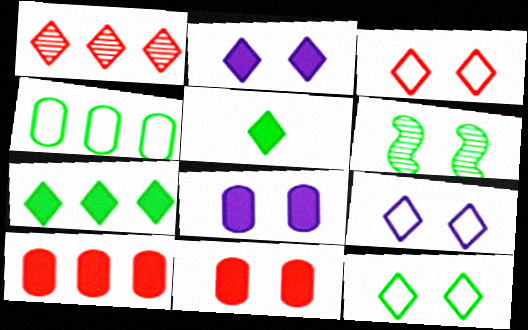[[1, 5, 9], 
[3, 6, 8], 
[3, 9, 12], 
[4, 5, 6], 
[6, 9, 11]]